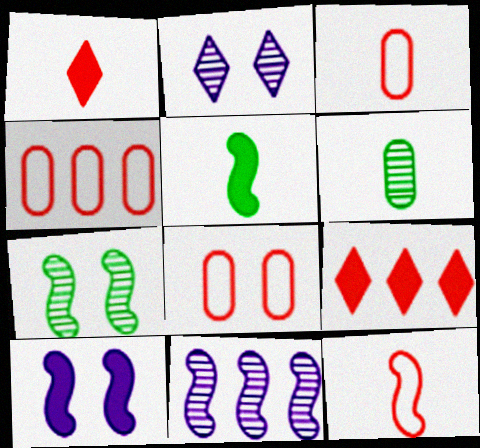[[2, 4, 5], 
[3, 4, 8]]